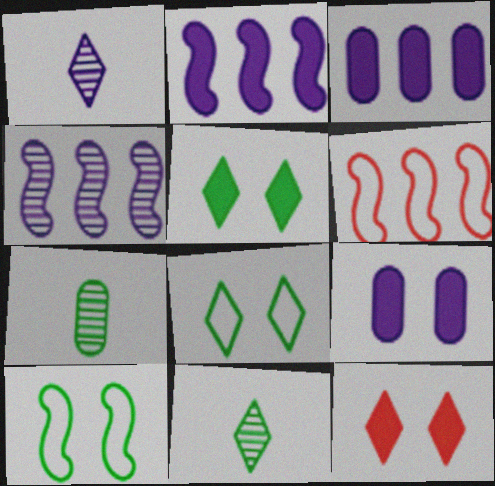[[6, 9, 11]]